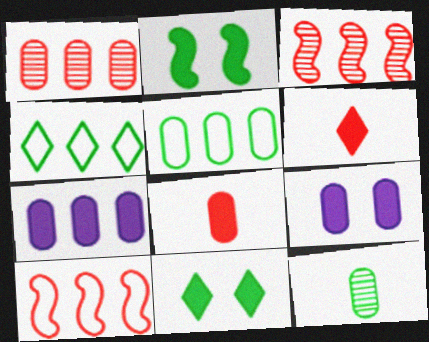[[1, 5, 7], 
[2, 4, 12], 
[2, 6, 7], 
[3, 4, 7]]